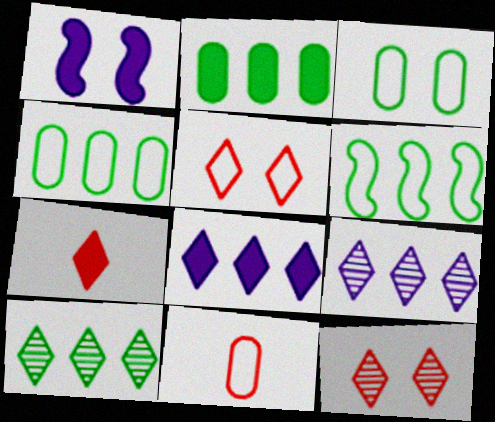[[1, 2, 7], 
[1, 3, 12], 
[1, 10, 11], 
[2, 6, 10]]